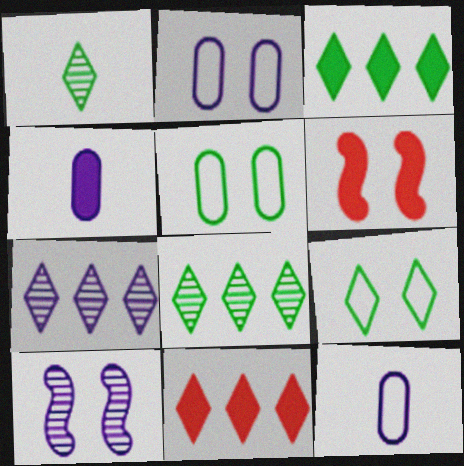[[1, 3, 9], 
[3, 4, 6], 
[6, 8, 12]]